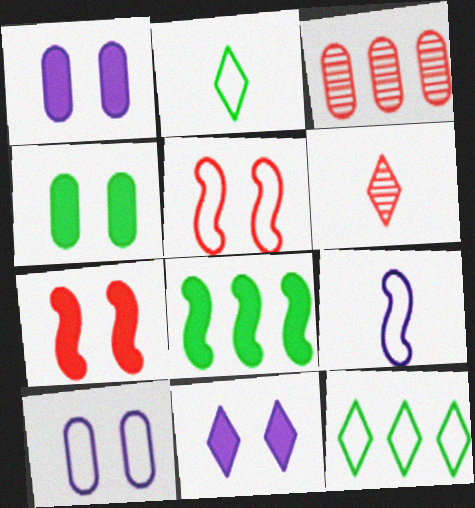[[4, 7, 11], 
[6, 8, 10], 
[6, 11, 12]]